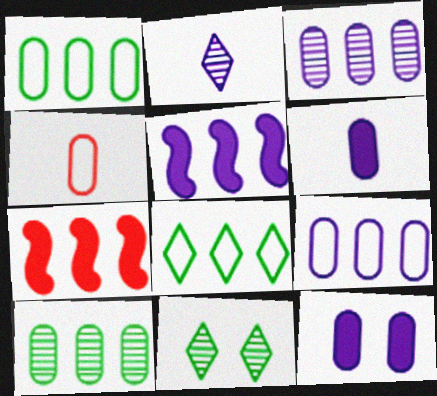[[3, 7, 8], 
[4, 5, 11], 
[4, 10, 12]]